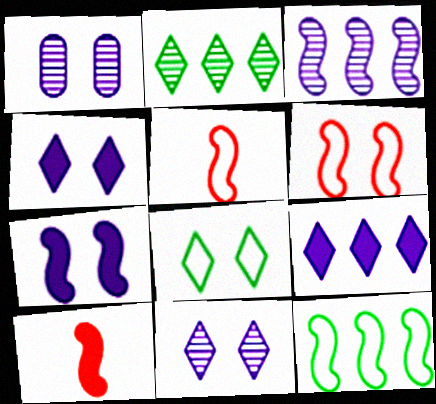[]